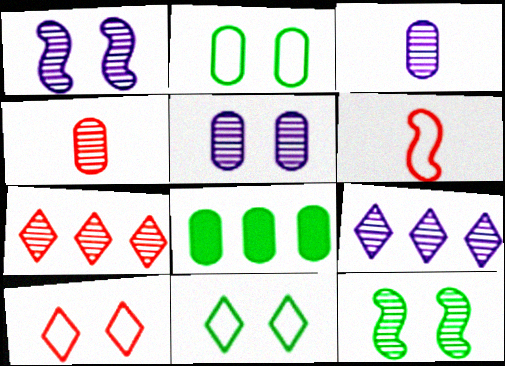[[1, 3, 9], 
[3, 7, 12], 
[4, 9, 12]]